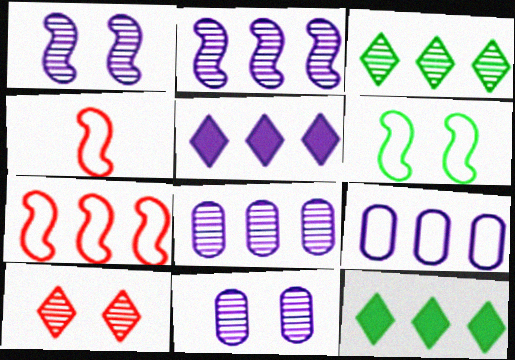[[2, 5, 9], 
[4, 11, 12], 
[7, 8, 12]]